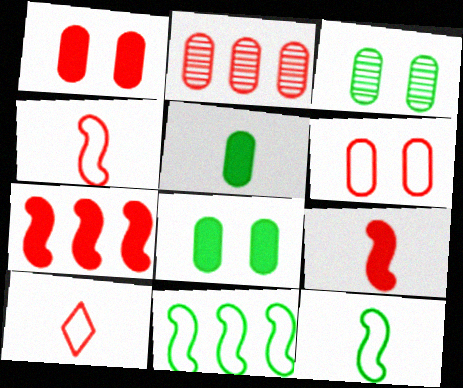[]